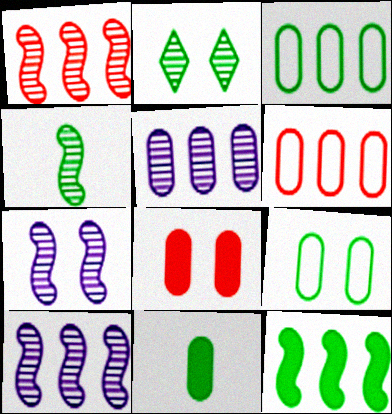[[1, 4, 7]]